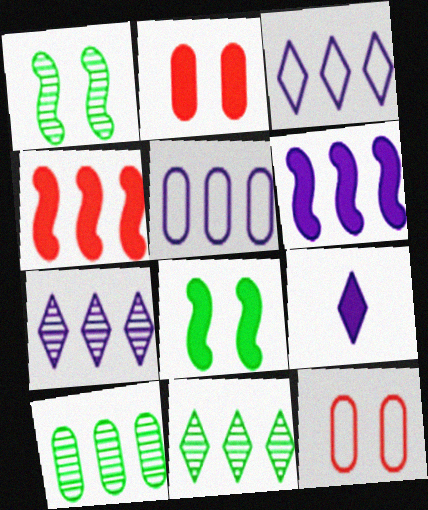[[3, 4, 10], 
[4, 5, 11], 
[5, 6, 7]]